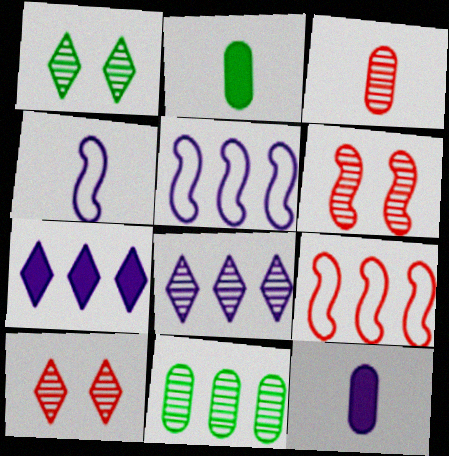[[1, 9, 12], 
[2, 5, 10], 
[7, 9, 11]]